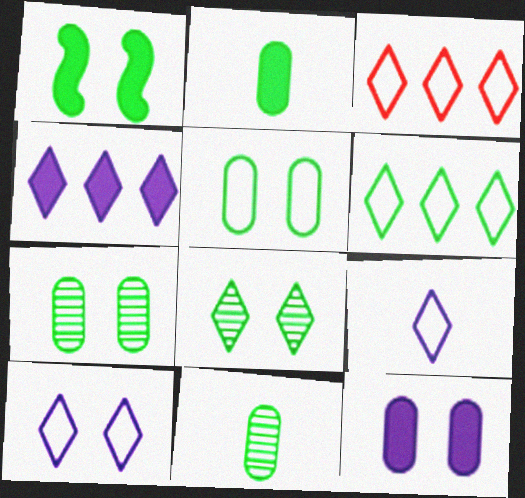[[1, 5, 8], 
[1, 6, 11]]